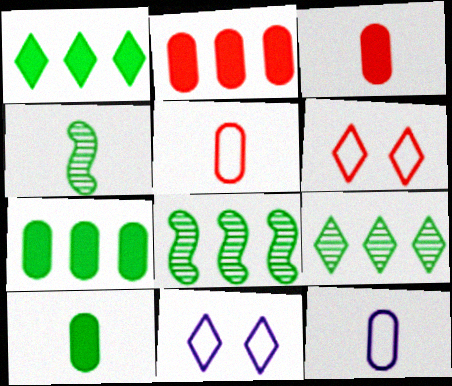[[2, 4, 11], 
[3, 8, 11]]